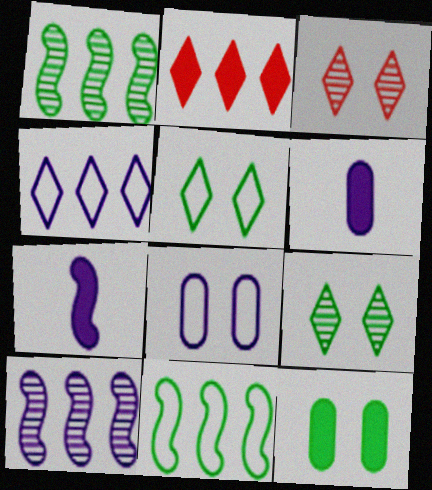[[2, 7, 12], 
[3, 6, 11]]